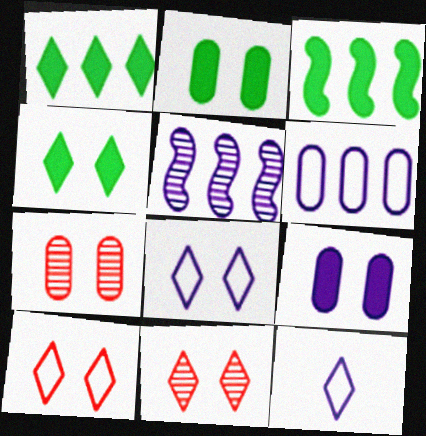[[1, 11, 12], 
[3, 7, 12], 
[4, 8, 11], 
[5, 9, 12]]